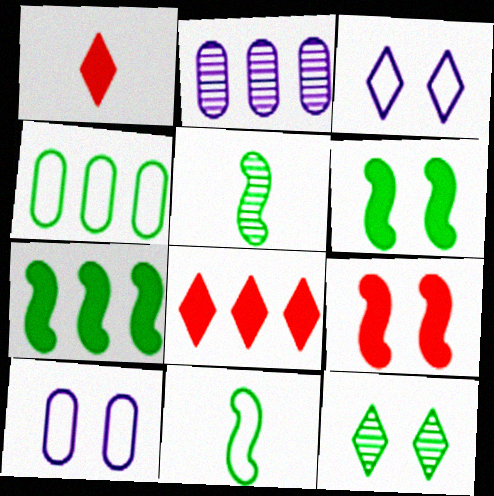[[5, 8, 10], 
[9, 10, 12]]